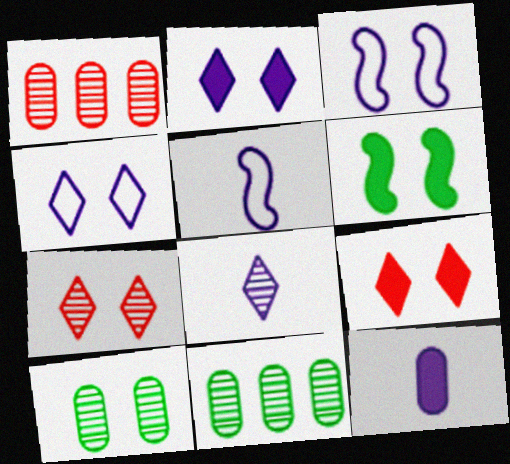[[3, 9, 10], 
[5, 8, 12], 
[5, 9, 11]]